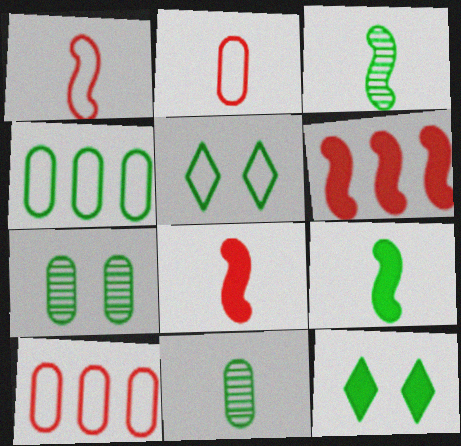[[3, 4, 12]]